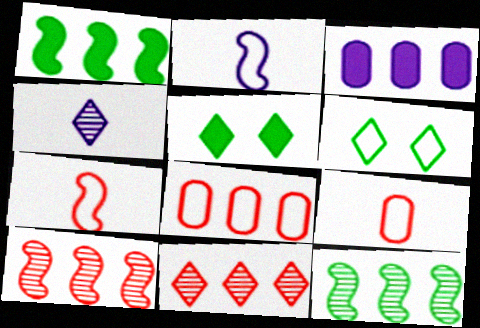[[2, 6, 8]]